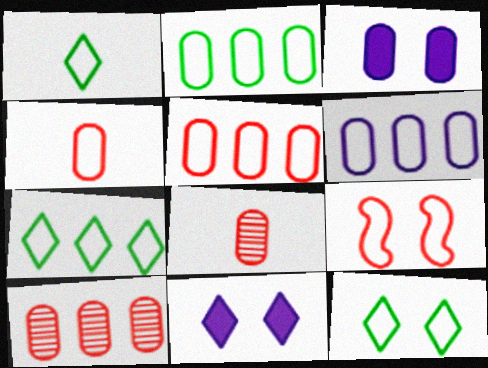[[1, 6, 9], 
[1, 7, 12], 
[2, 3, 8], 
[2, 5, 6]]